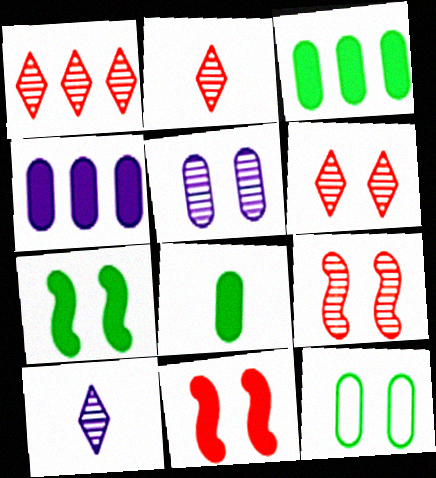[[1, 2, 6]]